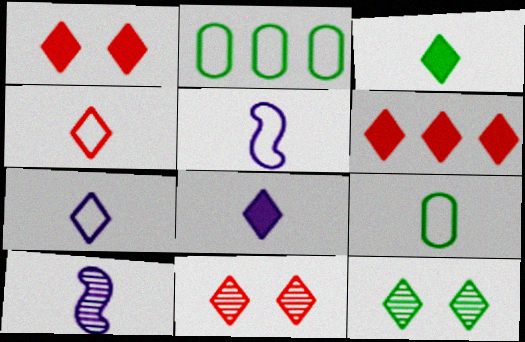[[1, 2, 10], 
[4, 5, 9], 
[4, 6, 11], 
[6, 7, 12]]